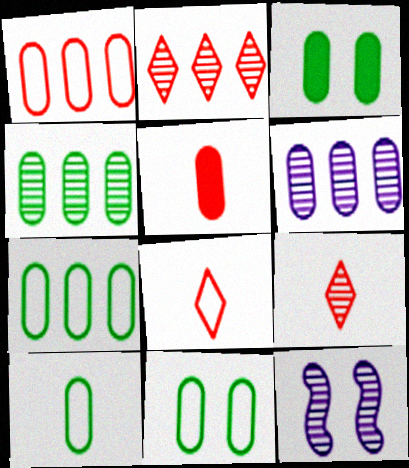[[3, 4, 10], 
[4, 9, 12], 
[5, 6, 11], 
[7, 10, 11]]